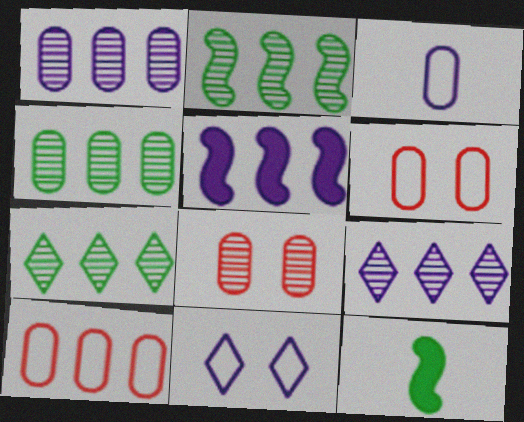[[2, 4, 7], 
[5, 7, 10], 
[6, 9, 12]]